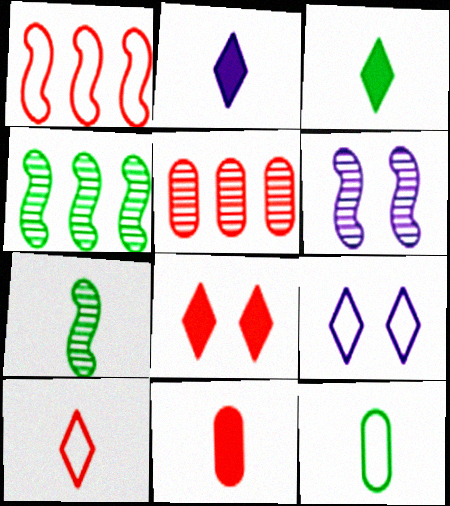[[1, 9, 12], 
[3, 7, 12], 
[4, 9, 11]]